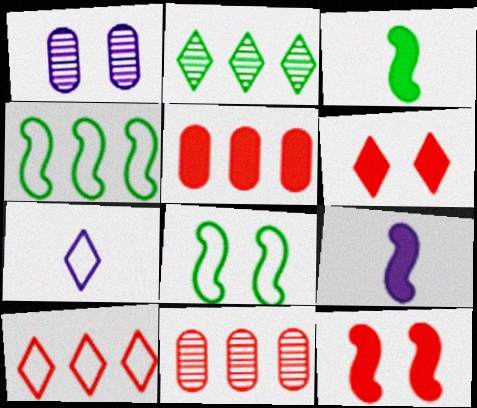[[1, 3, 10], 
[1, 6, 8], 
[2, 6, 7]]